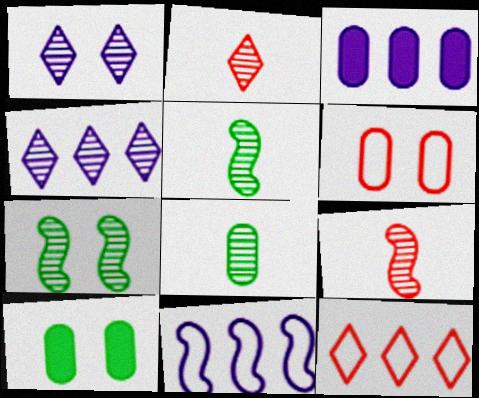[[2, 10, 11], 
[3, 4, 11], 
[3, 6, 8]]